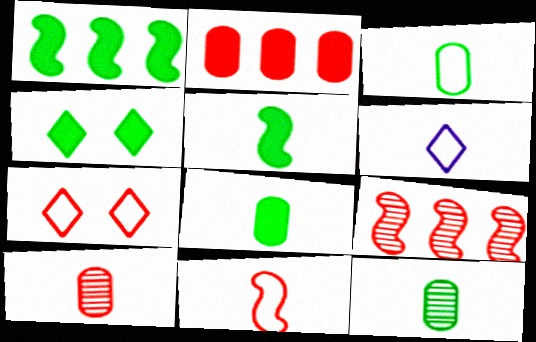[[1, 4, 8], 
[3, 6, 11], 
[3, 8, 12], 
[5, 6, 10]]